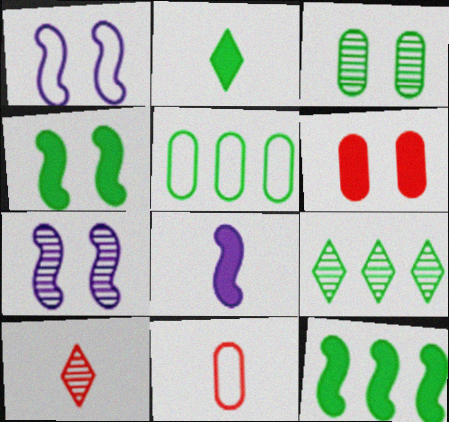[[5, 9, 12]]